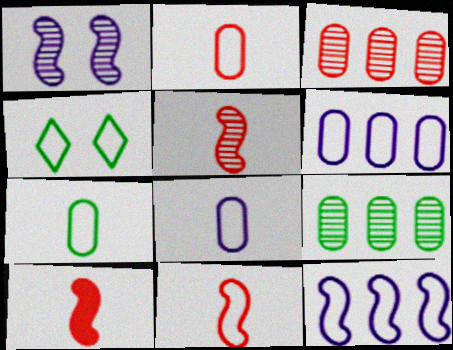[[2, 4, 12], 
[2, 7, 8], 
[4, 6, 11], 
[5, 10, 11]]